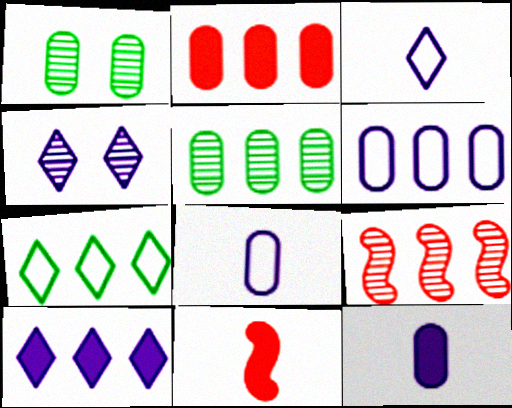[[1, 2, 8], 
[2, 5, 6], 
[3, 4, 10]]